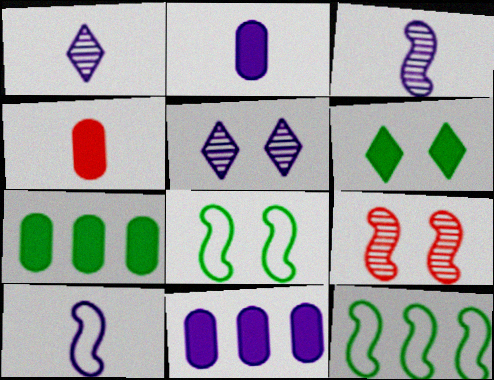[[1, 2, 10], 
[4, 5, 12], 
[5, 10, 11]]